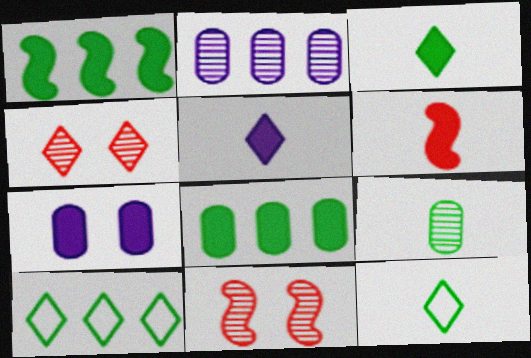[[4, 5, 10]]